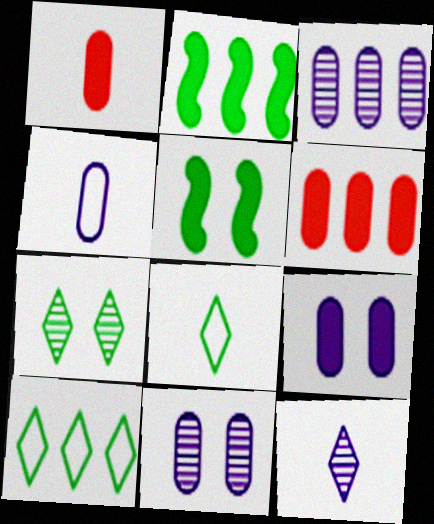[[3, 4, 9]]